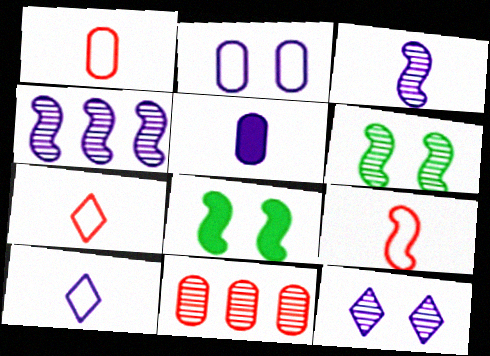[[1, 7, 9], 
[3, 5, 10], 
[4, 8, 9], 
[8, 10, 11]]